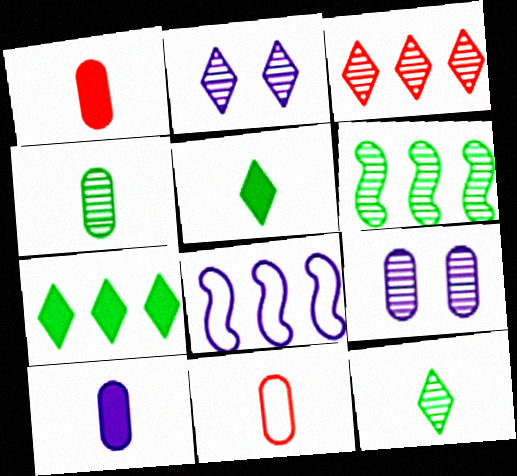[[2, 3, 12], 
[2, 8, 10], 
[4, 10, 11]]